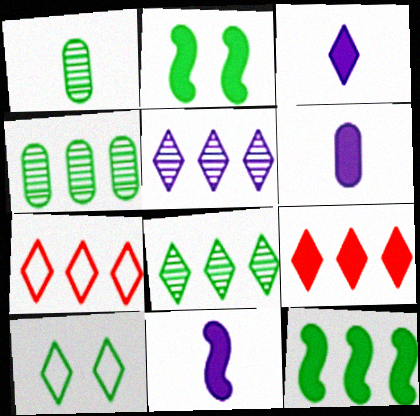[[1, 10, 12], 
[2, 6, 9], 
[3, 6, 11]]